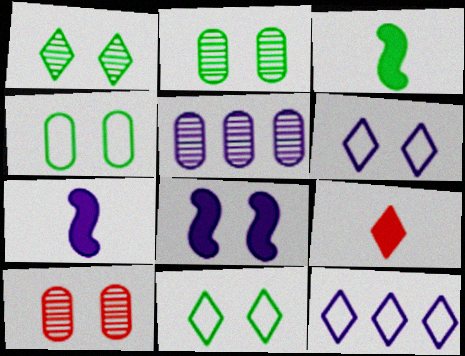[[1, 9, 12], 
[3, 10, 12], 
[5, 6, 7], 
[8, 10, 11]]